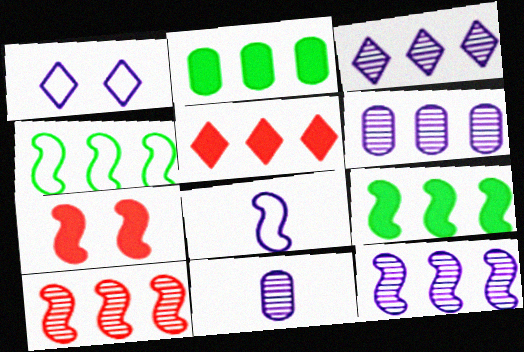[[3, 6, 12], 
[4, 5, 6]]